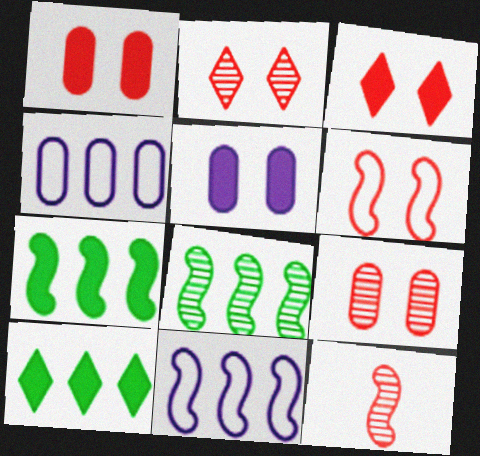[[1, 2, 6], 
[3, 6, 9]]